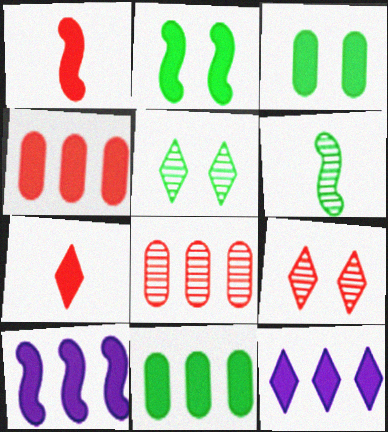[[1, 2, 10], 
[1, 3, 12], 
[3, 7, 10]]